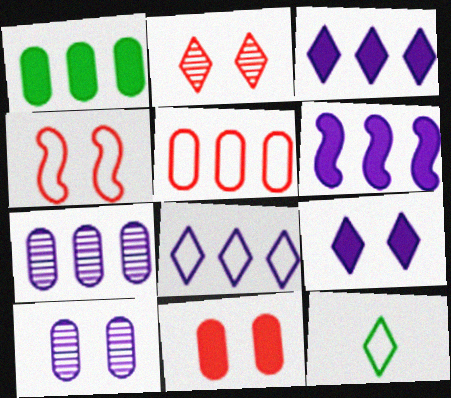[[1, 5, 7], 
[2, 3, 12], 
[2, 4, 11], 
[6, 7, 8]]